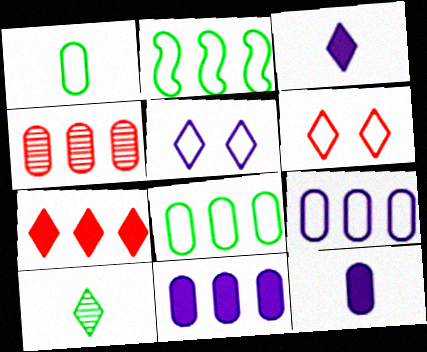[[4, 8, 11], 
[5, 7, 10]]